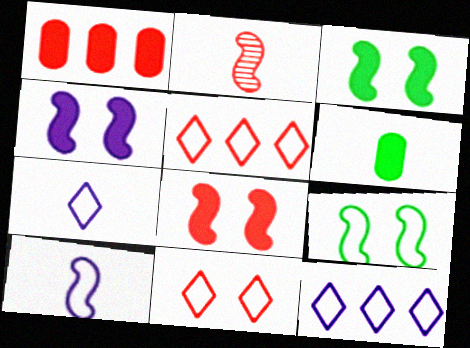[[1, 2, 11], 
[2, 6, 7], 
[3, 4, 8]]